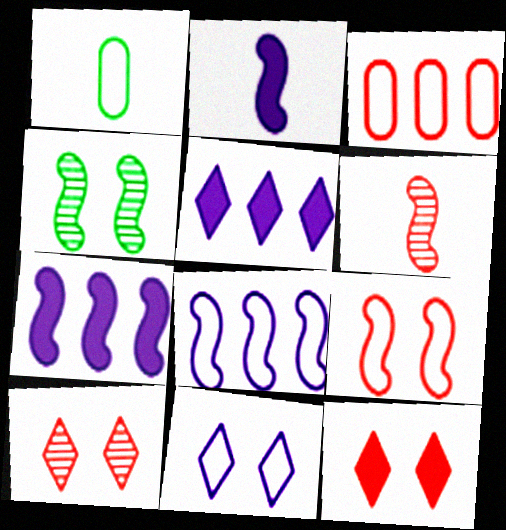[[1, 7, 10], 
[3, 6, 12]]